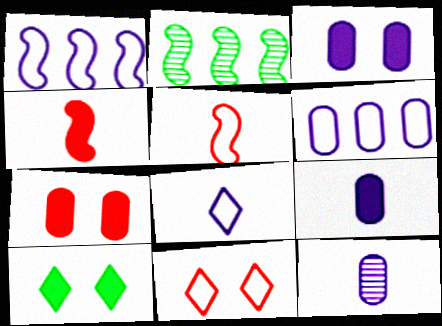[[2, 7, 8], 
[2, 9, 11], 
[3, 6, 12]]